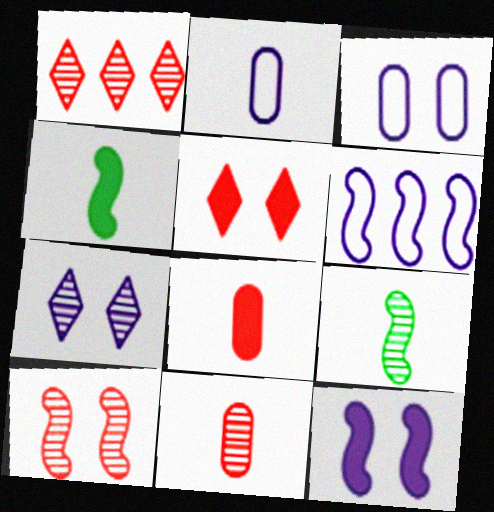[[1, 3, 4], 
[1, 10, 11], 
[3, 7, 12], 
[4, 6, 10]]